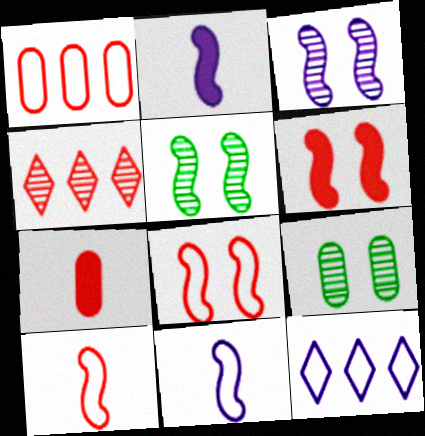[[4, 7, 8], 
[5, 7, 12]]